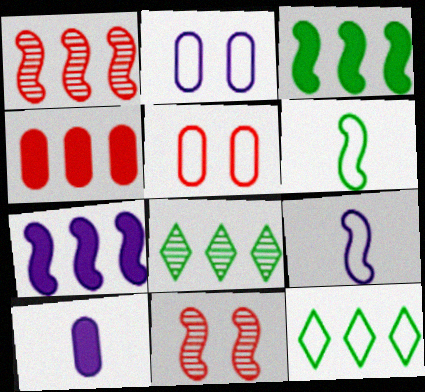[[3, 9, 11], 
[5, 9, 12], 
[6, 7, 11], 
[10, 11, 12]]